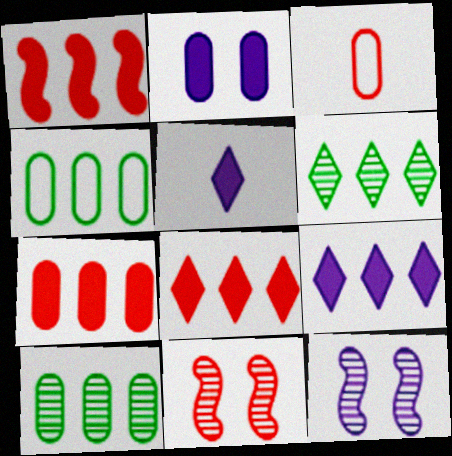[[1, 7, 8], 
[2, 3, 10], 
[3, 8, 11], 
[4, 5, 11]]